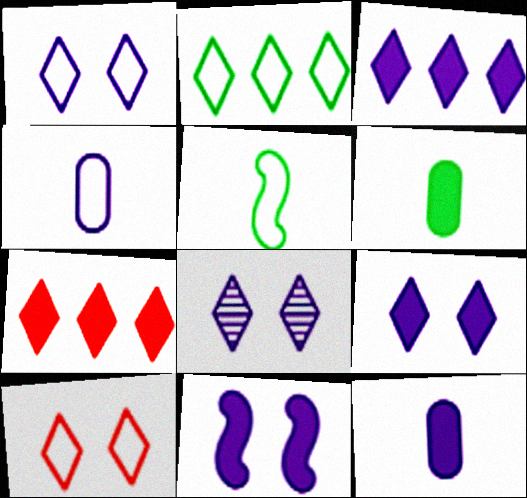[[1, 8, 9], 
[3, 11, 12], 
[6, 7, 11]]